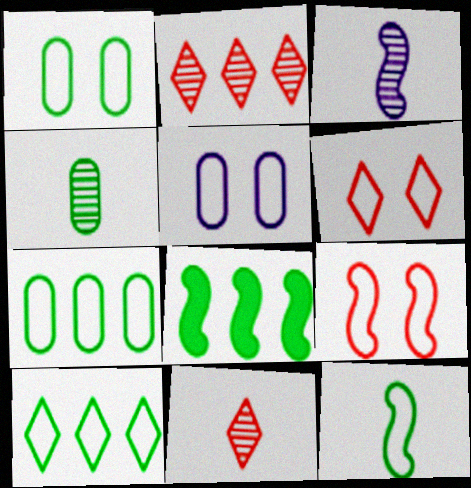[[1, 10, 12], 
[3, 4, 11], 
[3, 8, 9], 
[5, 8, 11]]